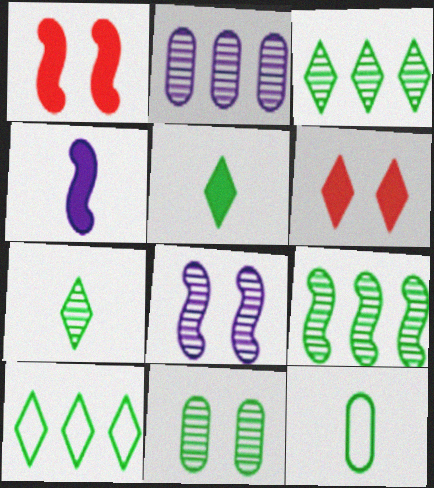[[7, 9, 11]]